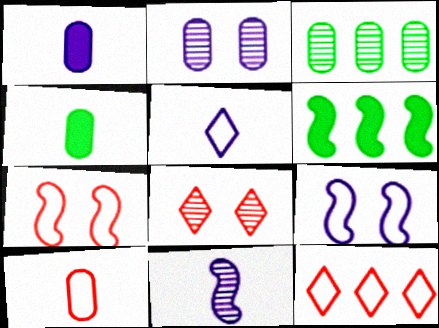[[1, 5, 11], 
[3, 8, 11], 
[6, 7, 11], 
[7, 10, 12]]